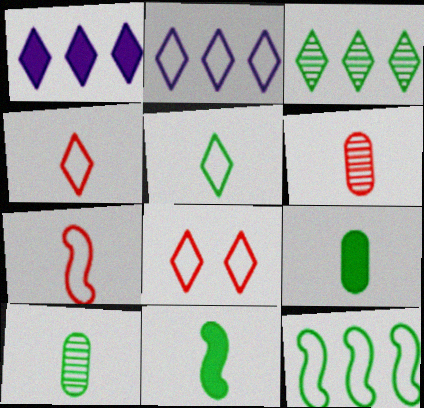[[2, 5, 8], 
[5, 10, 11]]